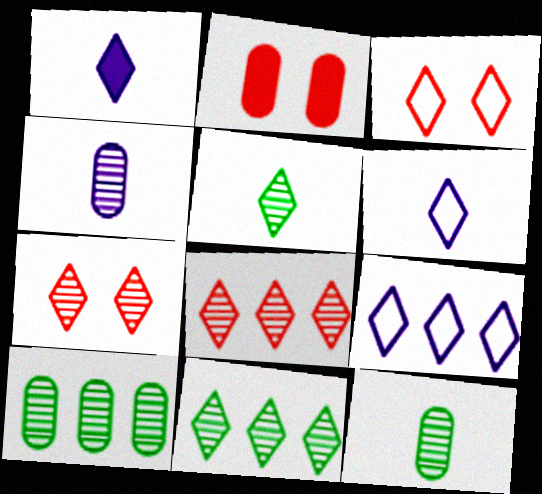[[1, 3, 11]]